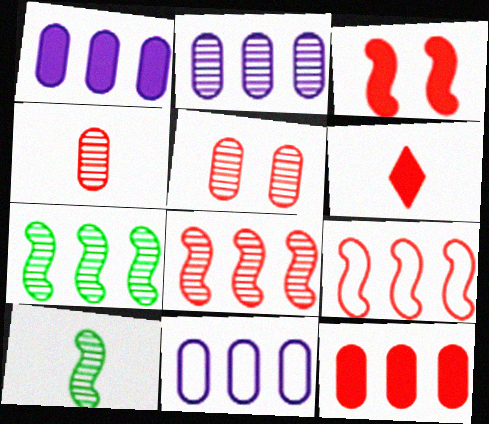[[1, 2, 11], 
[3, 6, 12], 
[5, 6, 9]]